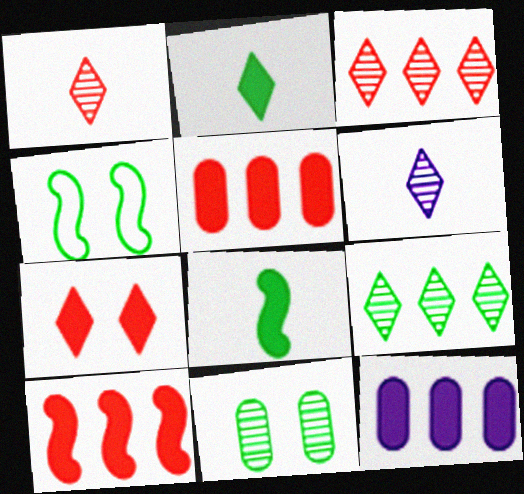[[1, 4, 12], 
[4, 5, 6], 
[7, 8, 12]]